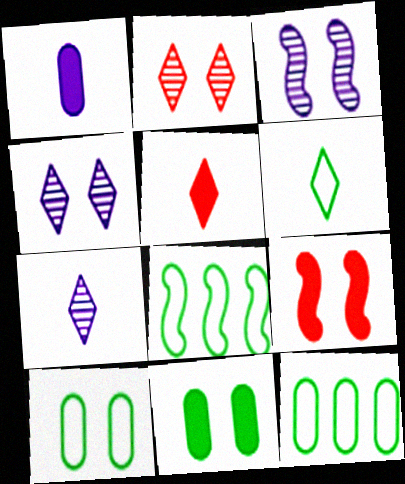[[1, 2, 8], 
[3, 5, 12], 
[4, 9, 10], 
[5, 6, 7], 
[6, 8, 10], 
[7, 9, 12]]